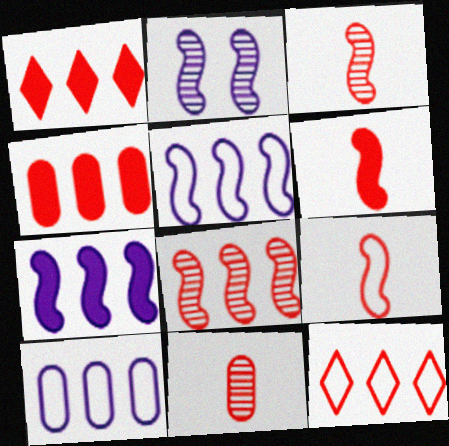[[3, 6, 9], 
[4, 8, 12]]